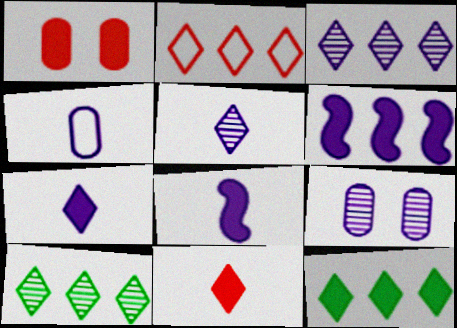[[1, 8, 12], 
[2, 3, 12], 
[4, 5, 8]]